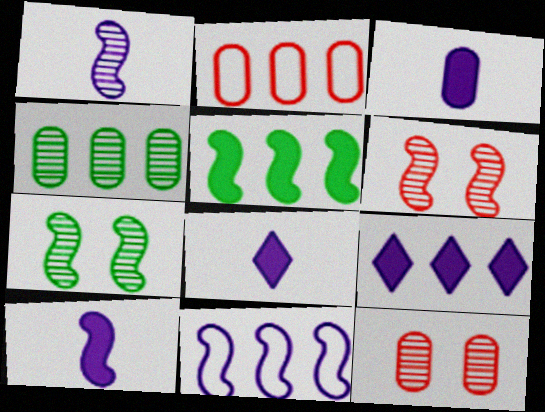[[2, 7, 8], 
[3, 8, 10]]